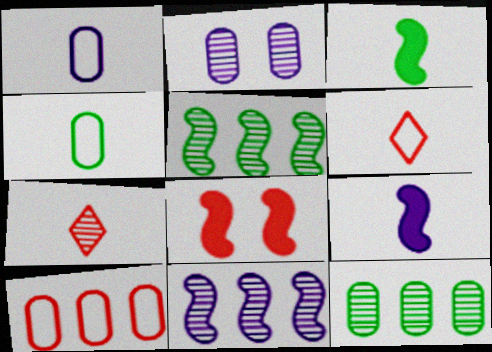[[1, 3, 7], 
[2, 5, 7], 
[4, 7, 9], 
[7, 8, 10]]